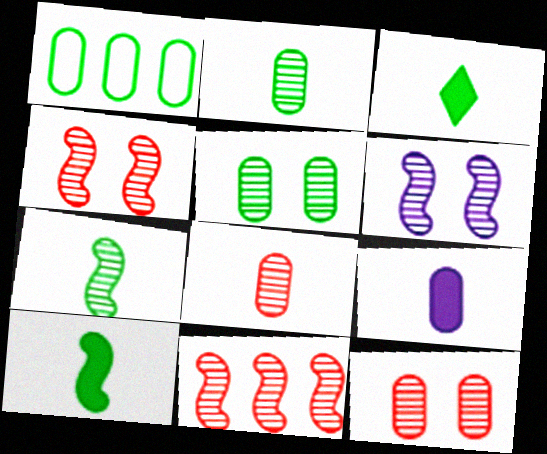[[1, 9, 12], 
[6, 7, 11]]